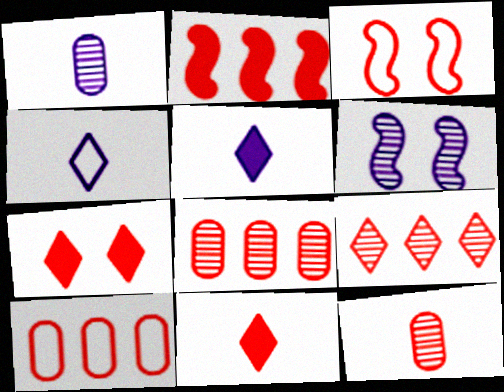[[2, 9, 10], 
[3, 8, 11]]